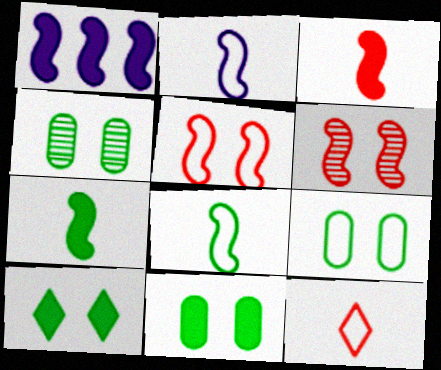[[1, 4, 12], 
[1, 6, 8], 
[4, 9, 11]]